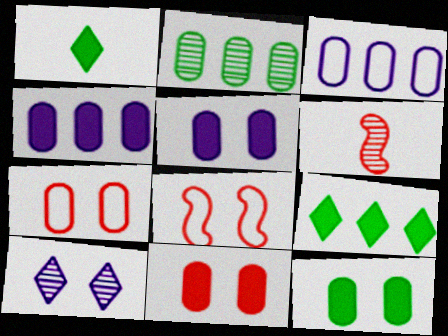[[2, 6, 10], 
[5, 11, 12], 
[8, 10, 12]]